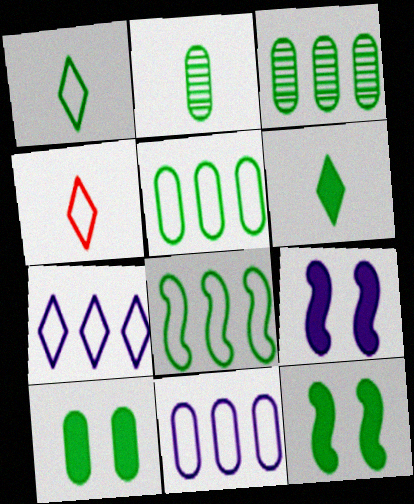[[1, 3, 12], 
[2, 5, 10], 
[3, 4, 9]]